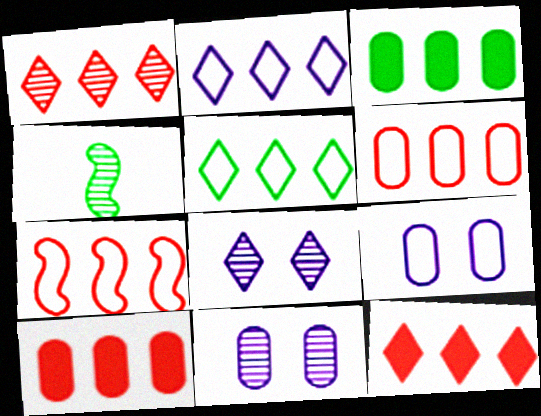[[1, 4, 11], 
[1, 7, 10], 
[4, 9, 12]]